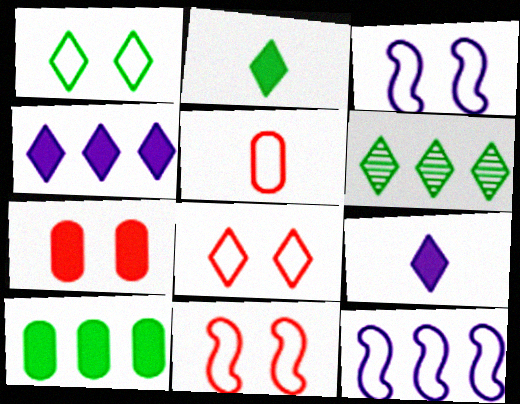[[1, 2, 6], 
[1, 5, 12], 
[6, 8, 9]]